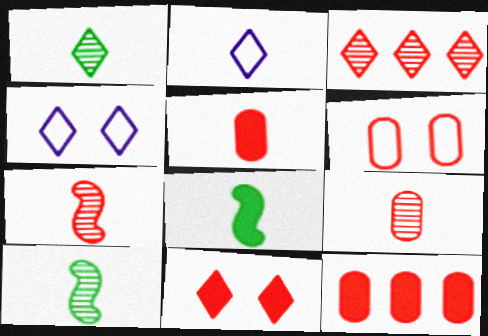[[2, 5, 10], 
[2, 8, 9], 
[4, 10, 12], 
[6, 9, 12]]